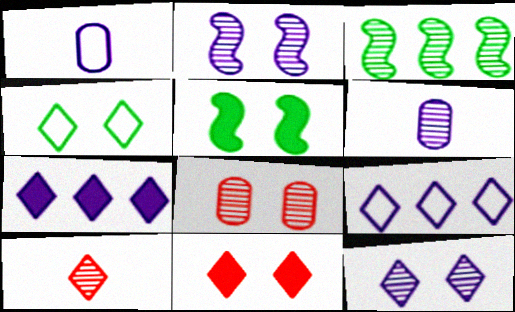[[1, 2, 7], 
[1, 3, 11], 
[4, 7, 10], 
[4, 11, 12]]